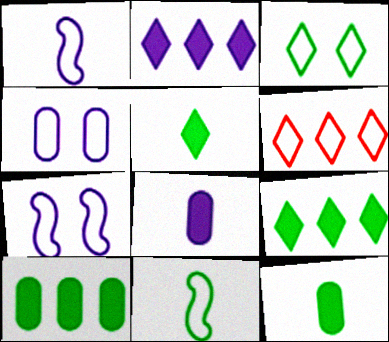[[4, 6, 11]]